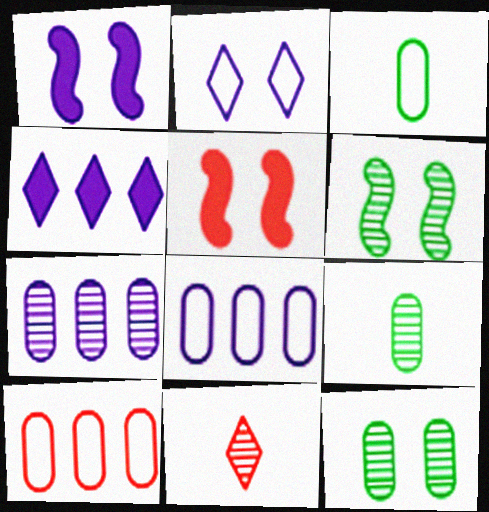[[2, 5, 12], 
[5, 10, 11], 
[6, 7, 11]]